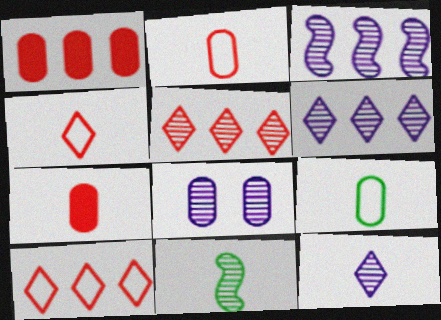[[1, 8, 9], 
[3, 8, 12], 
[5, 8, 11]]